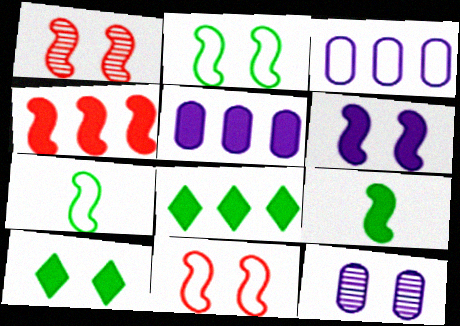[[1, 2, 6], 
[4, 5, 8], 
[4, 6, 9], 
[10, 11, 12]]